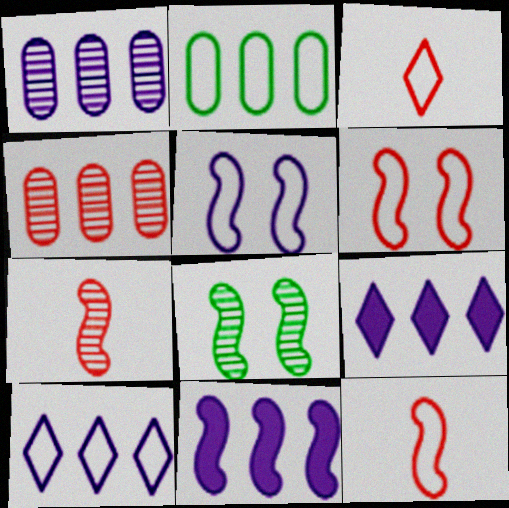[[1, 10, 11], 
[2, 3, 5], 
[8, 11, 12]]